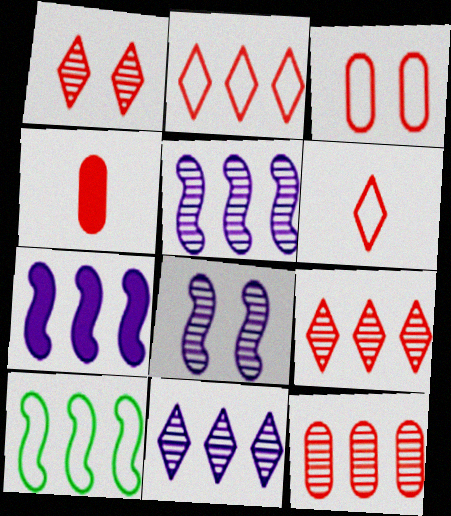[[3, 4, 12]]